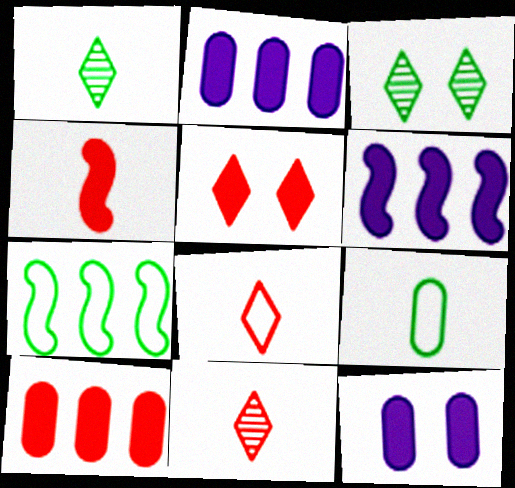[[4, 5, 10], 
[7, 11, 12]]